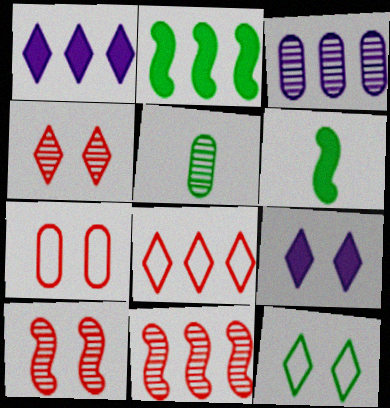[[2, 3, 8], 
[2, 5, 12], 
[4, 9, 12]]